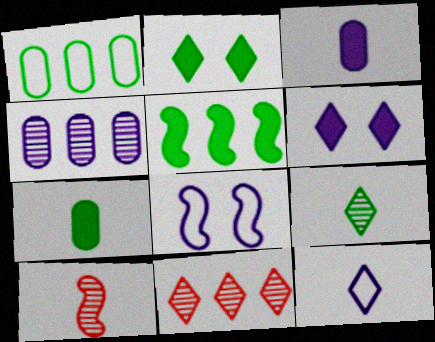[[1, 6, 10], 
[2, 5, 7], 
[2, 11, 12], 
[5, 8, 10], 
[7, 8, 11], 
[7, 10, 12]]